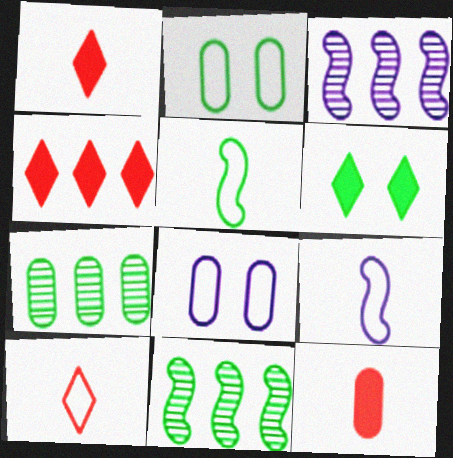[[1, 2, 3], 
[1, 8, 11], 
[5, 6, 7], 
[7, 8, 12]]